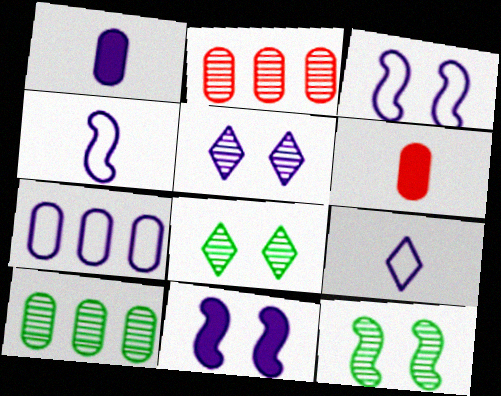[[3, 7, 9]]